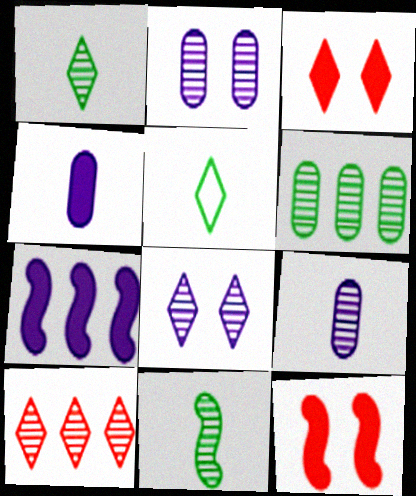[[1, 8, 10], 
[2, 10, 11]]